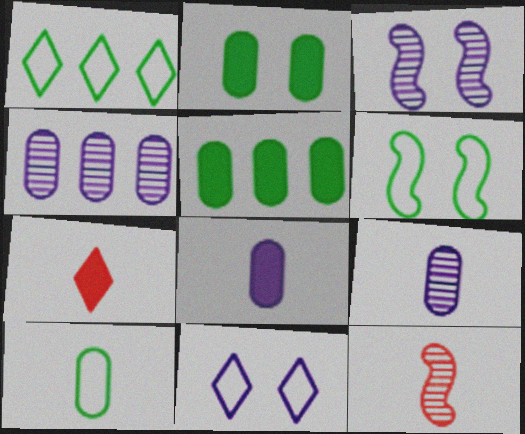[[1, 6, 10], 
[4, 6, 7], 
[5, 11, 12]]